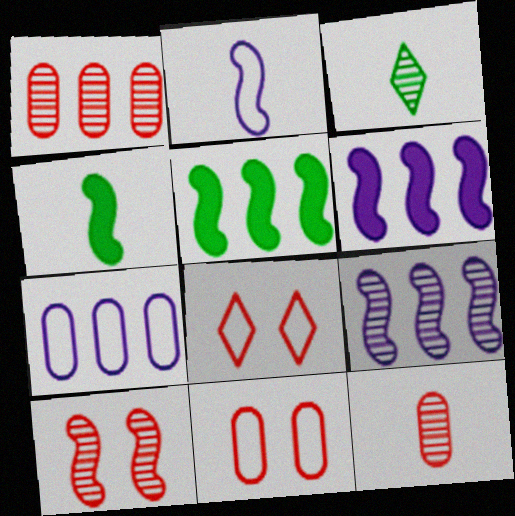[[2, 5, 10], 
[3, 6, 11]]